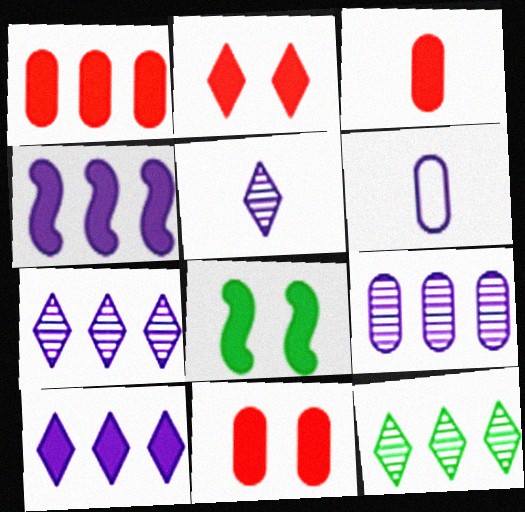[[1, 3, 11], 
[3, 8, 10]]